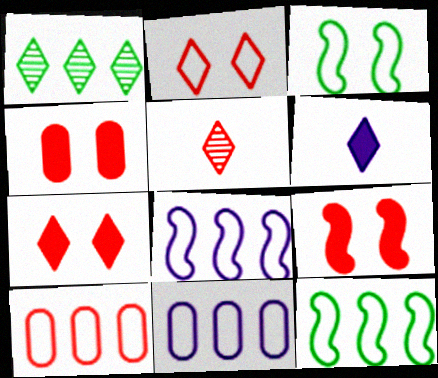[[1, 2, 6], 
[4, 7, 9], 
[5, 9, 10]]